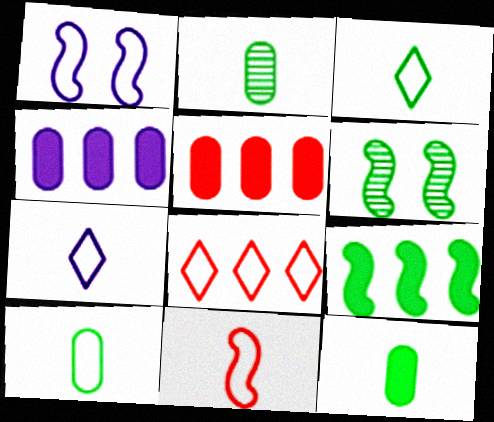[[1, 8, 10], 
[2, 10, 12], 
[5, 6, 7], 
[7, 10, 11]]